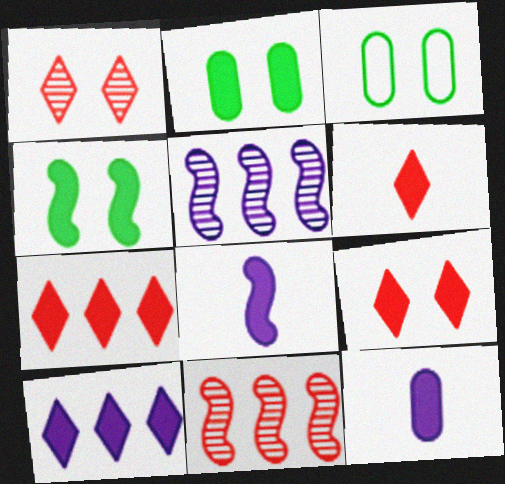[[2, 7, 8], 
[3, 5, 6], 
[4, 7, 12], 
[6, 7, 9]]